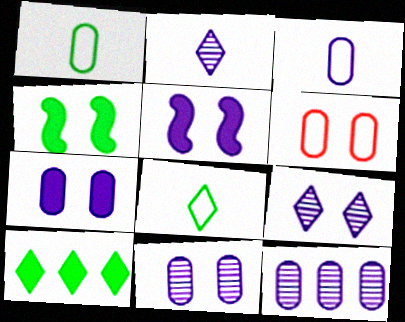[[3, 7, 12], 
[4, 6, 9]]